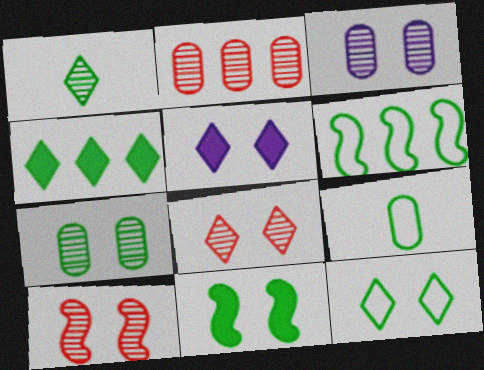[[1, 4, 12], 
[5, 8, 12], 
[6, 9, 12], 
[7, 11, 12]]